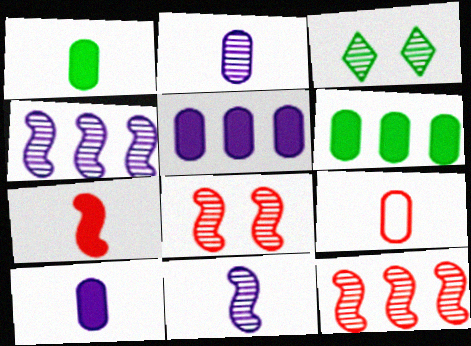[[1, 2, 9], 
[2, 3, 12]]